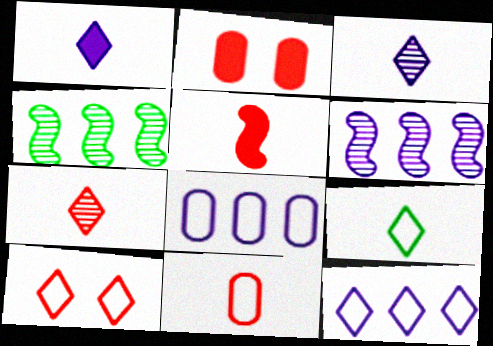[[1, 7, 9], 
[2, 6, 9], 
[5, 7, 11], 
[9, 10, 12]]